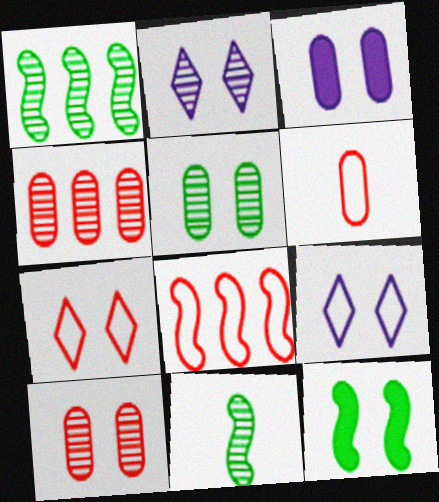[[2, 4, 11], 
[6, 7, 8], 
[9, 10, 12]]